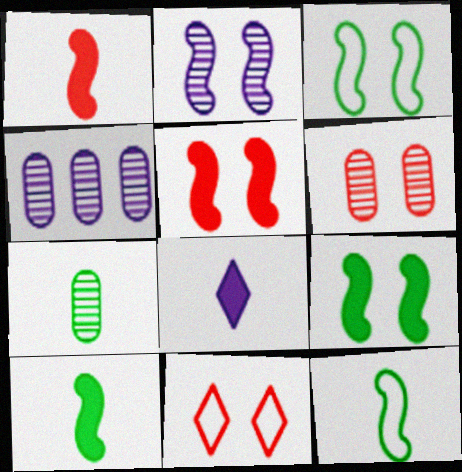[[2, 3, 5], 
[4, 6, 7], 
[4, 10, 11], 
[5, 6, 11]]